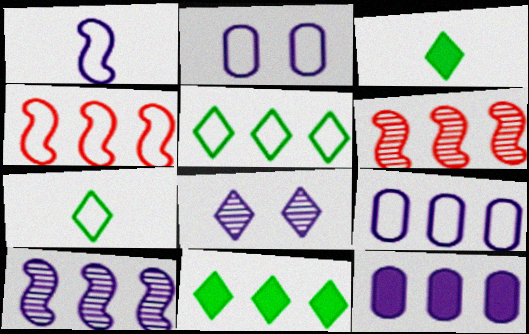[[1, 8, 12], 
[2, 3, 6], 
[2, 4, 7], 
[4, 5, 9], 
[5, 6, 12], 
[6, 9, 11]]